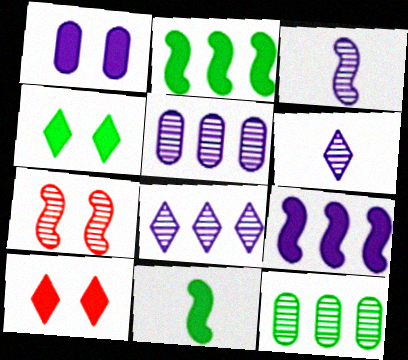[[6, 7, 12]]